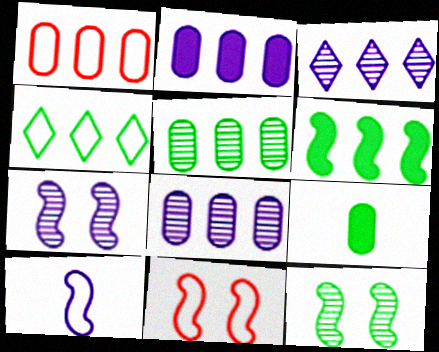[[1, 2, 5], 
[1, 3, 6], 
[3, 9, 11], 
[4, 5, 6], 
[4, 9, 12]]